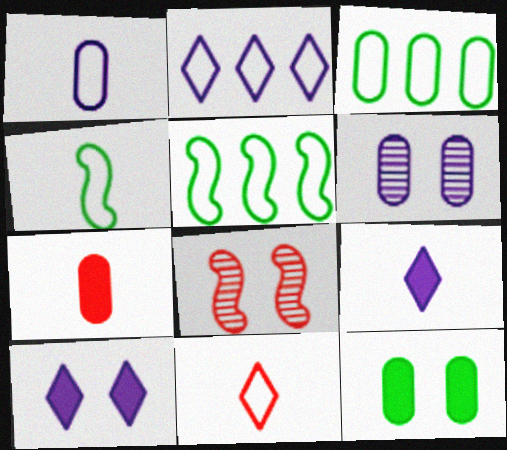[[1, 4, 11], 
[3, 6, 7], 
[3, 8, 9]]